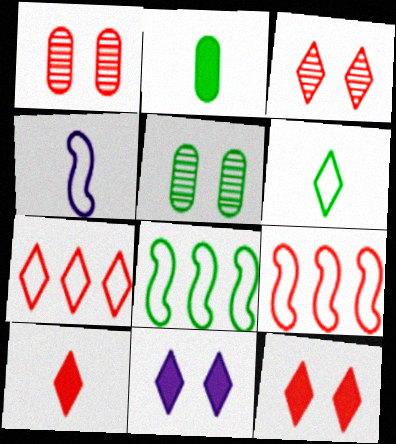[[1, 9, 10], 
[3, 7, 10]]